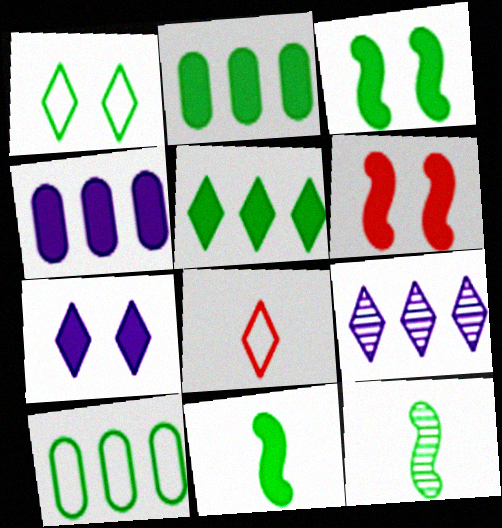[[1, 2, 12]]